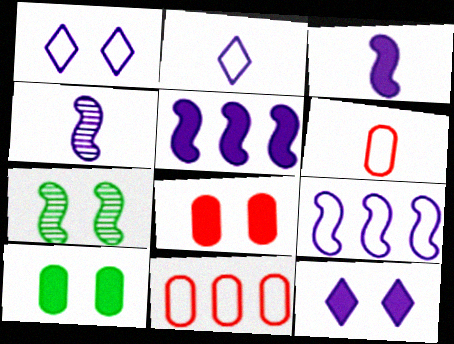[[1, 7, 8]]